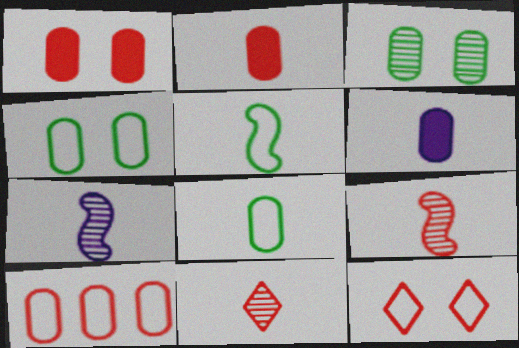[[3, 6, 10], 
[5, 6, 11]]